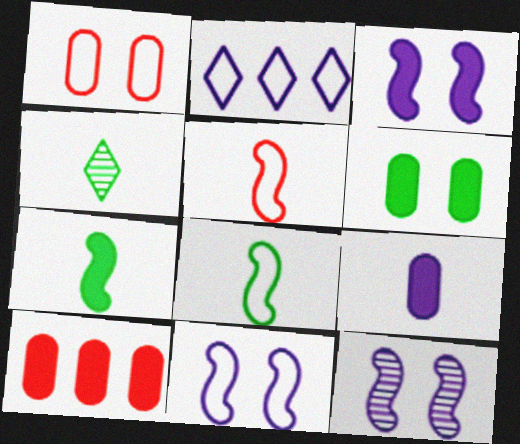[[1, 2, 8], 
[2, 9, 12], 
[3, 11, 12], 
[4, 5, 9], 
[4, 10, 11], 
[6, 9, 10]]